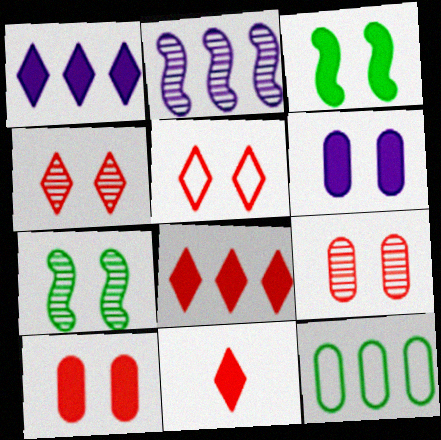[[2, 8, 12], 
[5, 6, 7]]